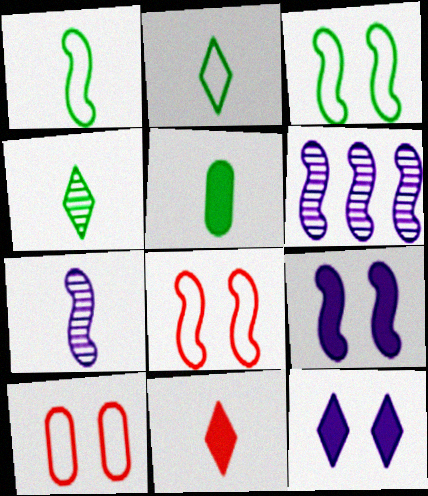[[1, 4, 5]]